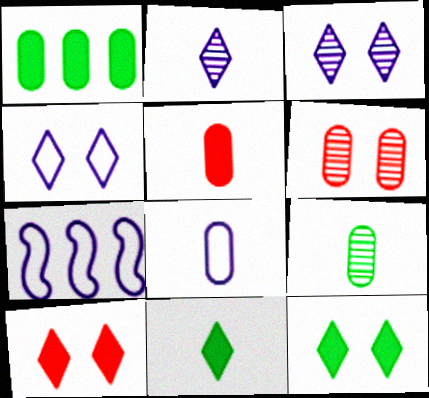[[1, 6, 8], 
[4, 7, 8], 
[5, 8, 9], 
[6, 7, 11], 
[7, 9, 10]]